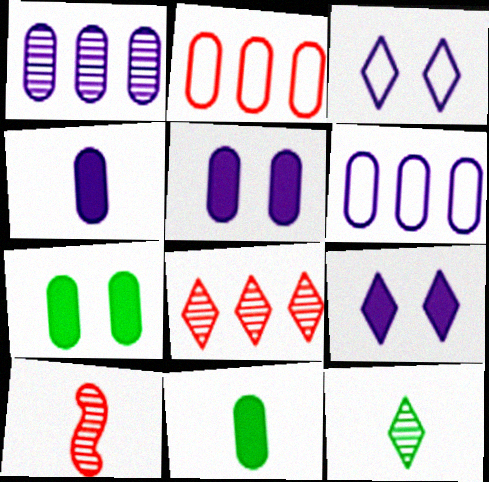[]